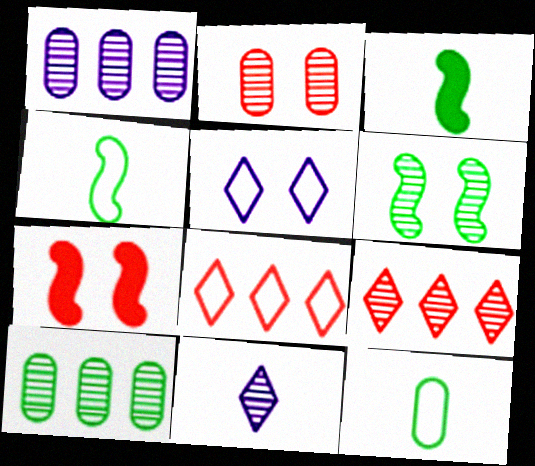[]